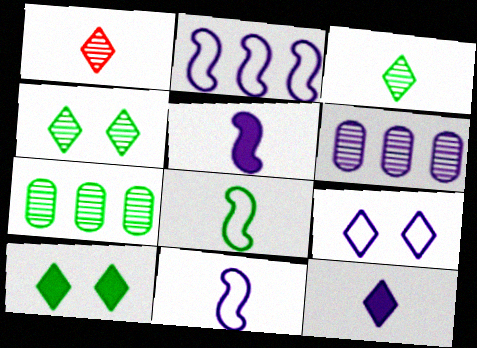[[5, 6, 9], 
[7, 8, 10]]